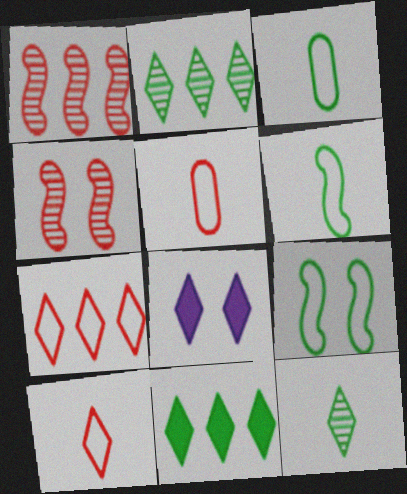[[1, 3, 8], 
[2, 8, 10], 
[7, 8, 12]]